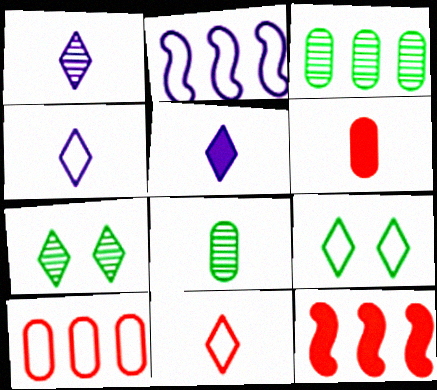[[1, 4, 5], 
[2, 6, 7]]